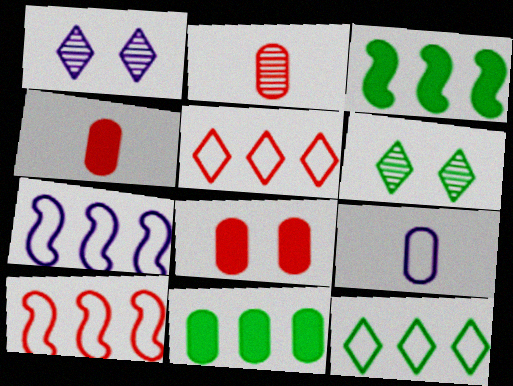[[4, 6, 7]]